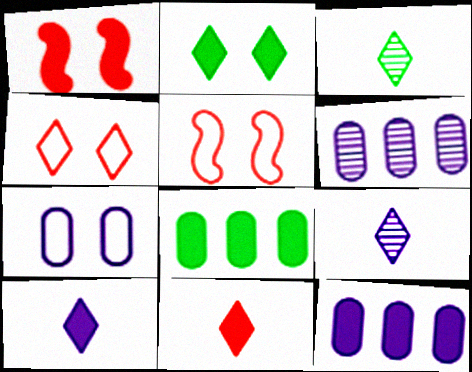[[1, 8, 10], 
[3, 5, 12], 
[5, 8, 9]]